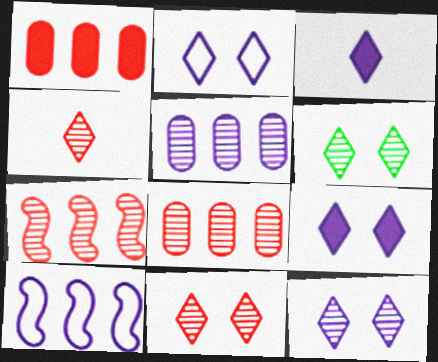[[2, 9, 12], 
[6, 11, 12]]